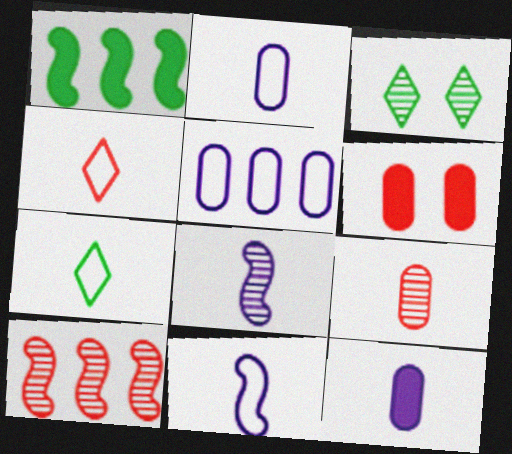[[4, 6, 10]]